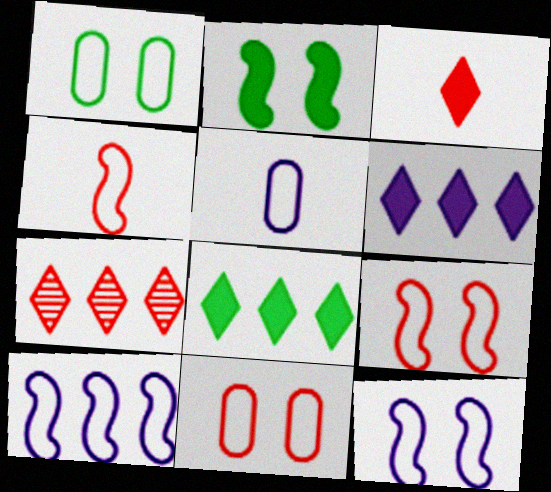[[2, 5, 7]]